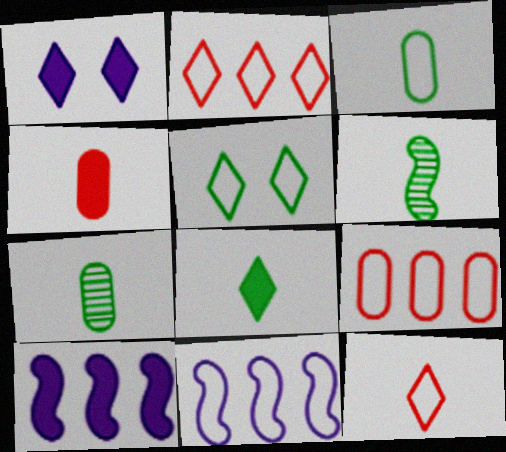[[1, 6, 9], 
[3, 6, 8]]